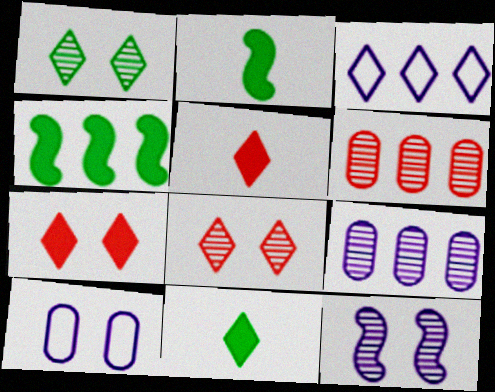[[1, 3, 5], 
[3, 4, 6], 
[3, 8, 11]]